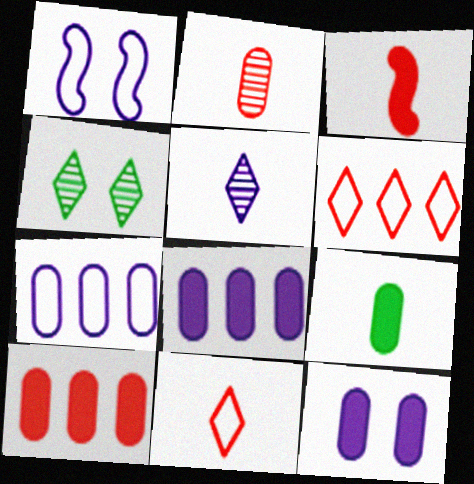[[1, 5, 8], 
[2, 3, 11], 
[3, 4, 7], 
[9, 10, 12]]